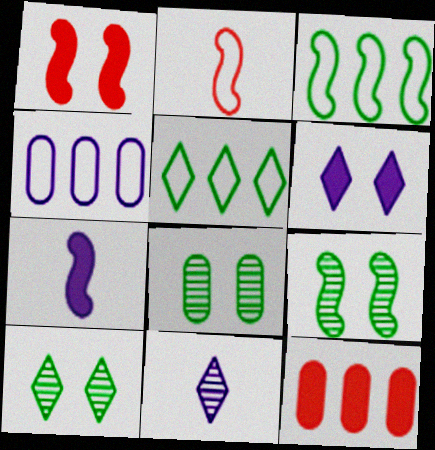[[8, 9, 10]]